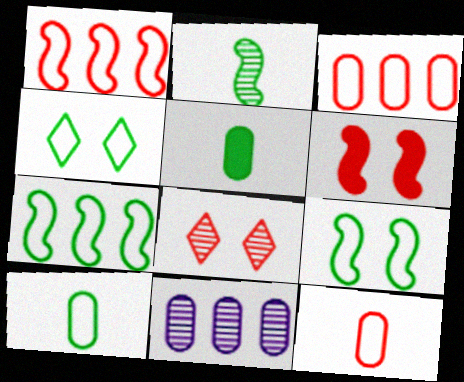[[2, 8, 11], 
[4, 7, 10]]